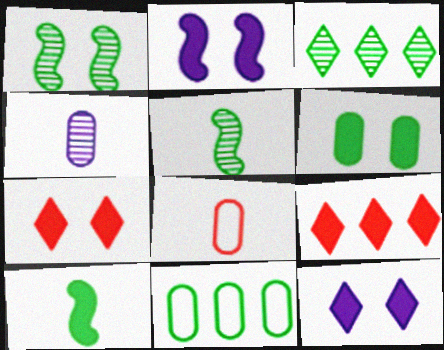[[2, 3, 8], 
[2, 6, 7]]